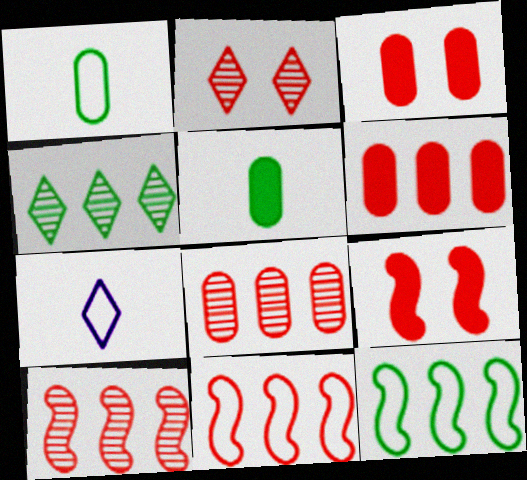[]